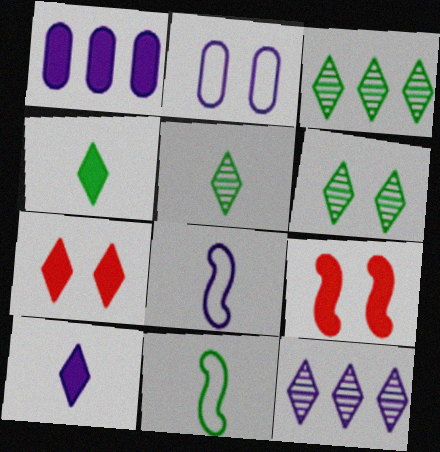[[1, 4, 9], 
[2, 6, 9], 
[3, 5, 6]]